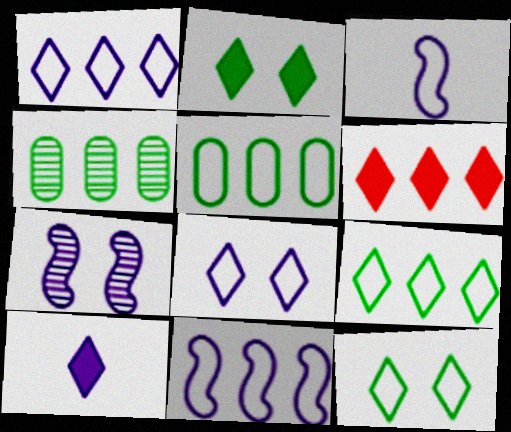[[2, 6, 10], 
[4, 6, 11]]